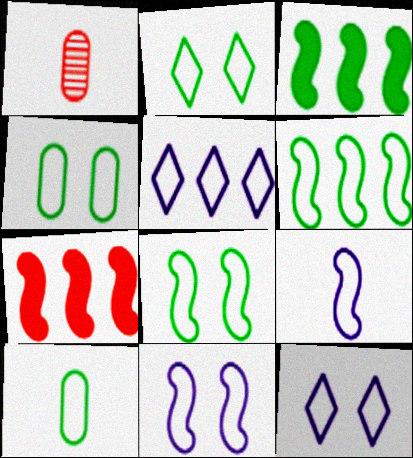[[1, 3, 12], 
[2, 4, 8], 
[2, 6, 10]]